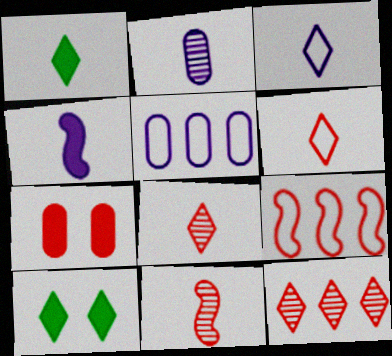[[1, 3, 8], 
[2, 3, 4], 
[2, 9, 10], 
[3, 10, 12], 
[5, 10, 11], 
[7, 8, 9]]